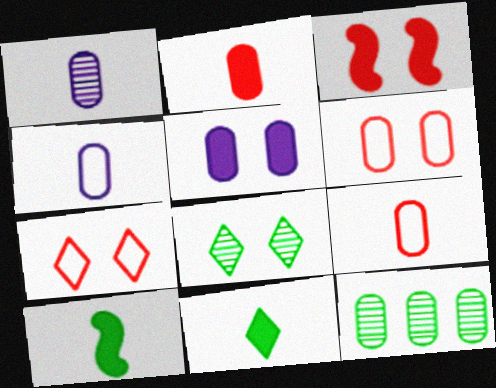[[5, 9, 12]]